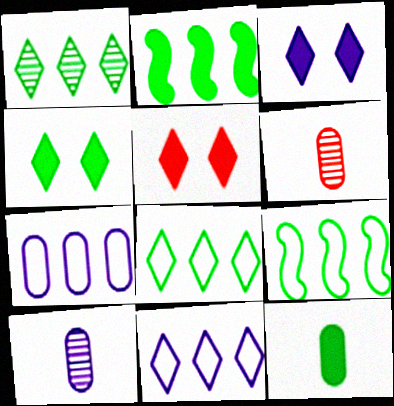[[2, 4, 12], 
[3, 4, 5], 
[3, 6, 9], 
[5, 9, 10]]